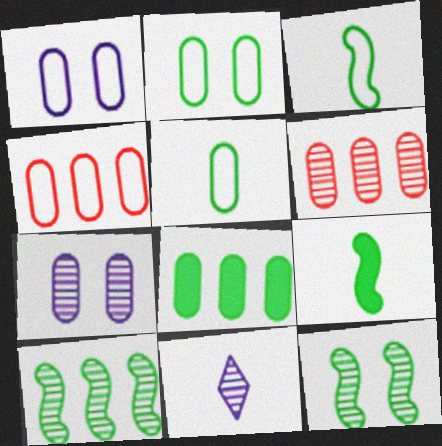[[1, 4, 5], 
[6, 11, 12]]